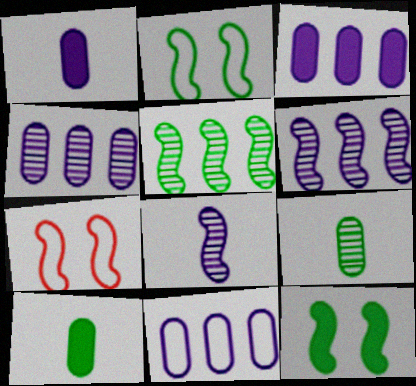[[3, 4, 11]]